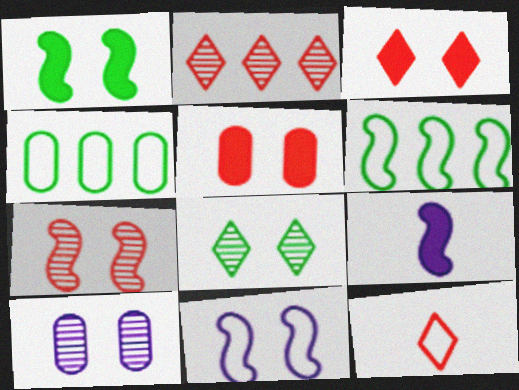[[1, 7, 11], 
[2, 3, 12], 
[4, 11, 12], 
[5, 8, 11], 
[6, 7, 9], 
[7, 8, 10]]